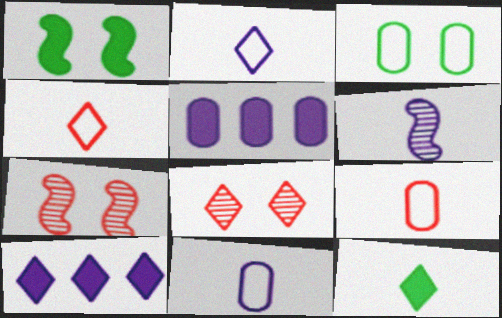[[6, 9, 12]]